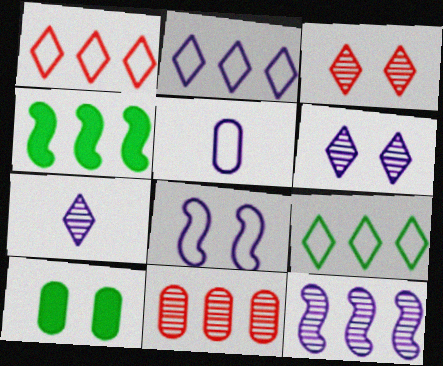[[1, 2, 9], 
[2, 4, 11], 
[2, 5, 8], 
[3, 4, 5], 
[3, 8, 10], 
[5, 10, 11]]